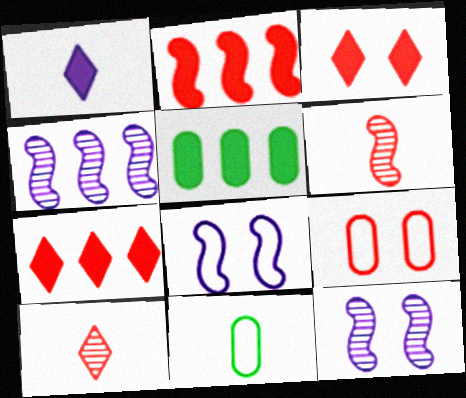[[1, 6, 11], 
[2, 9, 10], 
[3, 4, 11], 
[5, 8, 10], 
[6, 7, 9], 
[7, 11, 12]]